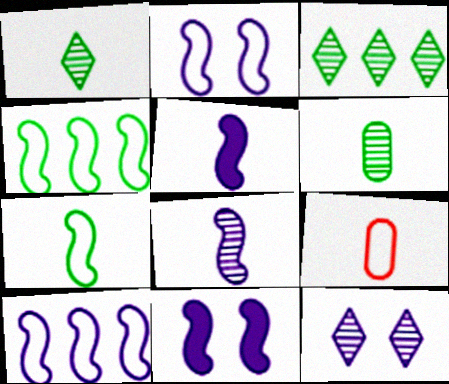[[1, 5, 9], 
[3, 9, 11], 
[8, 10, 11]]